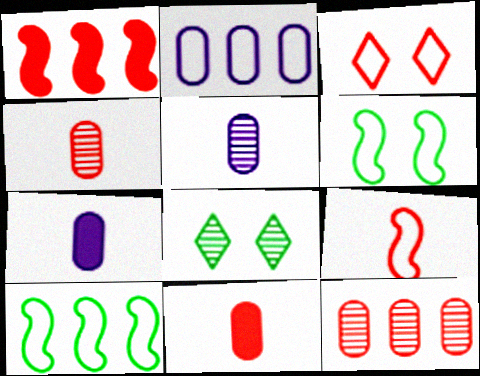[[1, 3, 4]]